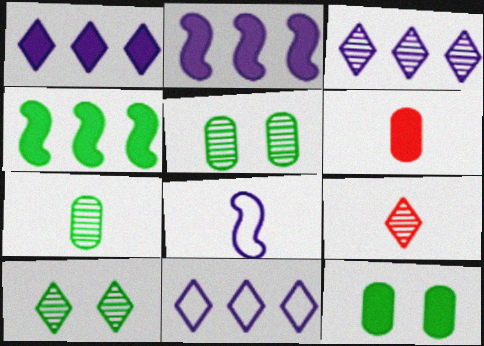[[1, 3, 11], 
[3, 9, 10]]